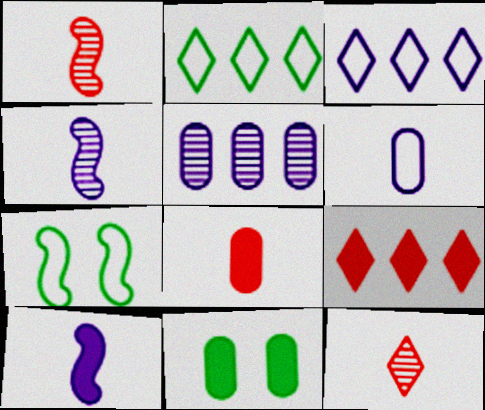[[1, 3, 11], 
[9, 10, 11]]